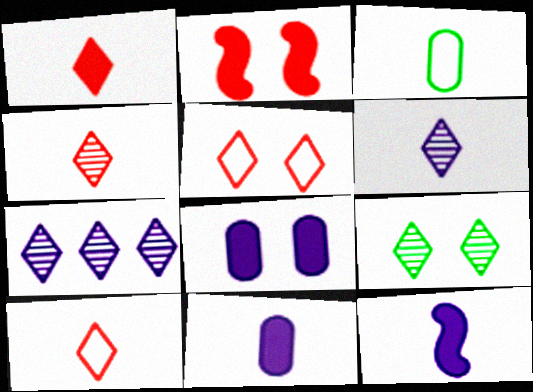[[1, 4, 10], 
[2, 3, 7], 
[3, 4, 12], 
[4, 7, 9]]